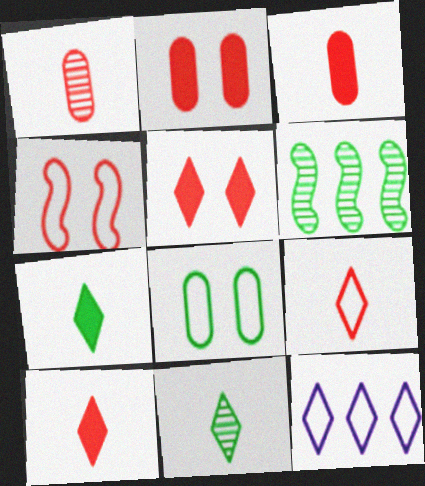[[5, 11, 12], 
[6, 7, 8]]